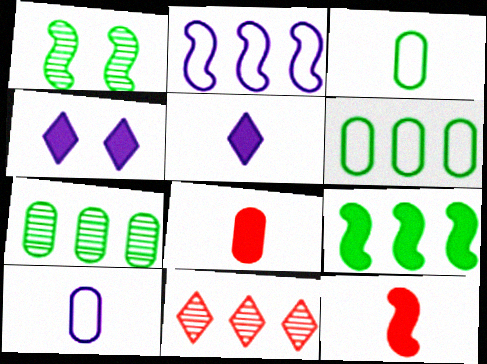[[1, 2, 12], 
[4, 8, 9]]